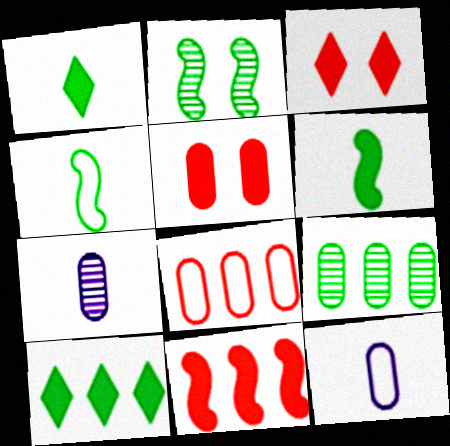[[5, 9, 12]]